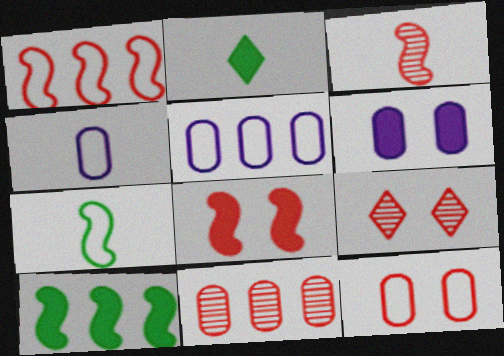[[1, 3, 8], 
[2, 3, 4], 
[3, 9, 11], 
[4, 9, 10], 
[8, 9, 12]]